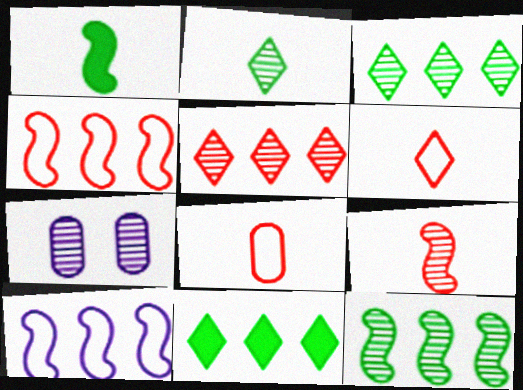[[3, 7, 9]]